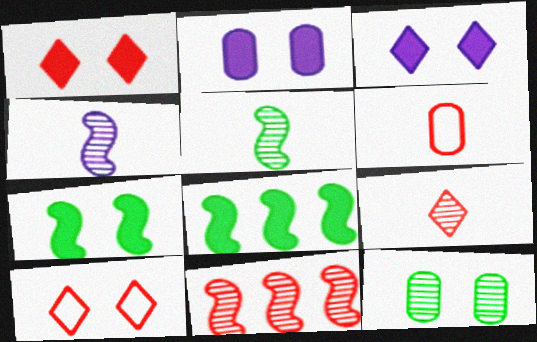[[1, 2, 7], 
[1, 6, 11]]